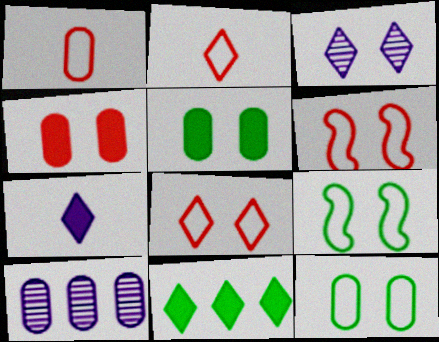[[1, 5, 10], 
[2, 3, 11], 
[3, 4, 9], 
[3, 5, 6]]